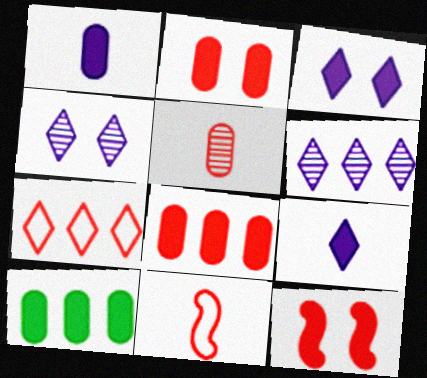[[1, 2, 10], 
[4, 10, 11], 
[5, 7, 12], 
[9, 10, 12]]